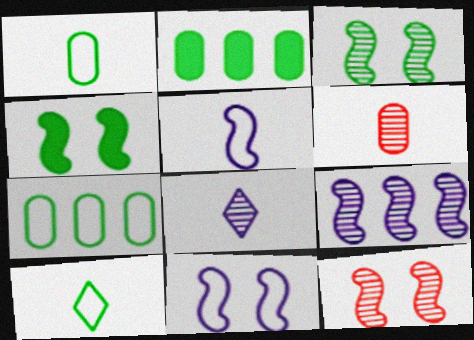[[2, 3, 10], 
[4, 11, 12]]